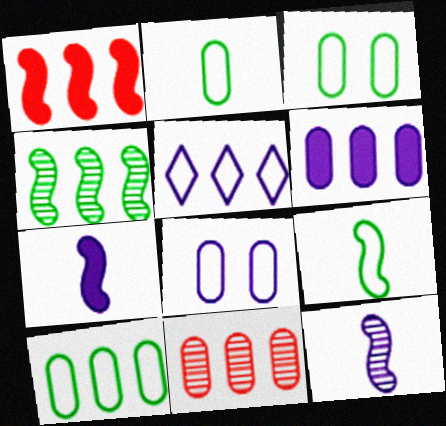[[2, 3, 10], 
[6, 10, 11]]